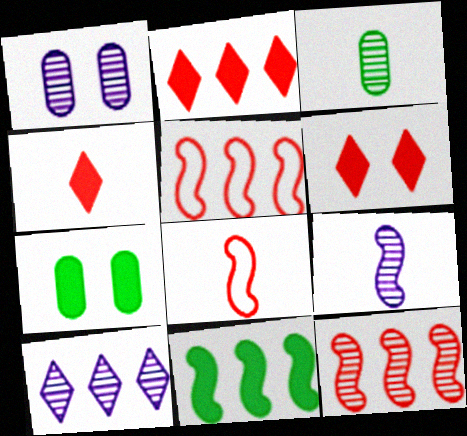[[1, 9, 10], 
[2, 4, 6], 
[7, 8, 10]]